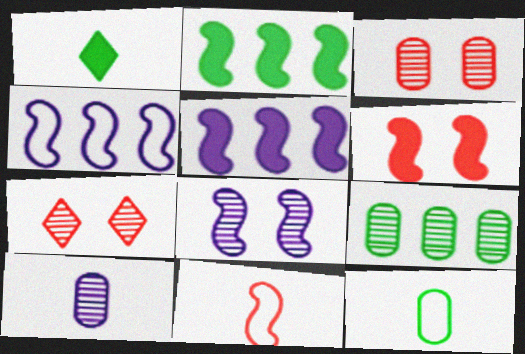[[1, 3, 4], 
[1, 10, 11], 
[2, 8, 11], 
[3, 9, 10], 
[5, 7, 12]]